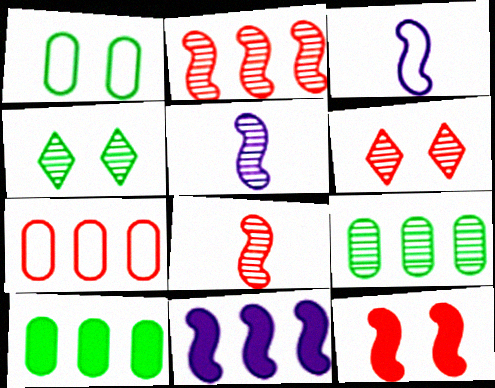[[3, 6, 10], 
[5, 6, 9]]